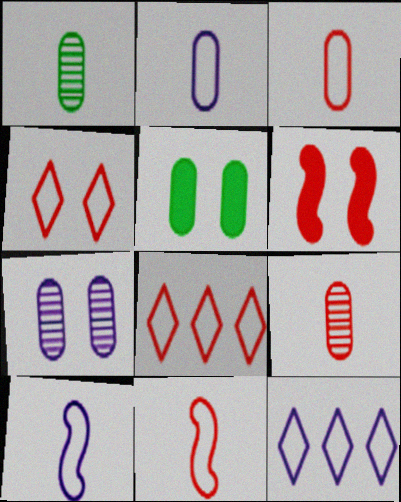[[1, 6, 12], 
[6, 8, 9]]